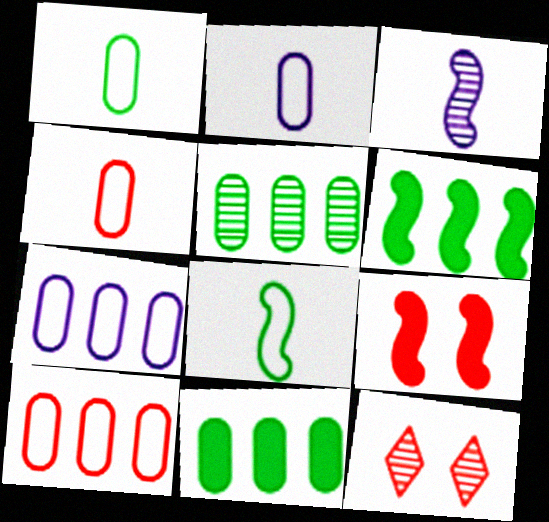[[1, 2, 4], 
[2, 6, 12], 
[3, 5, 12]]